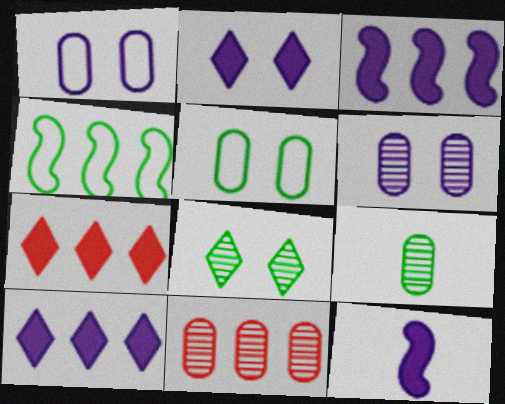[[4, 10, 11], 
[6, 9, 11]]